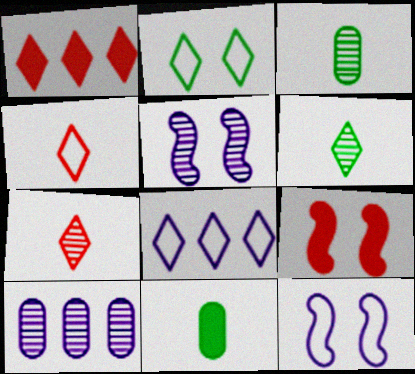[[1, 3, 12], 
[2, 4, 8], 
[3, 8, 9]]